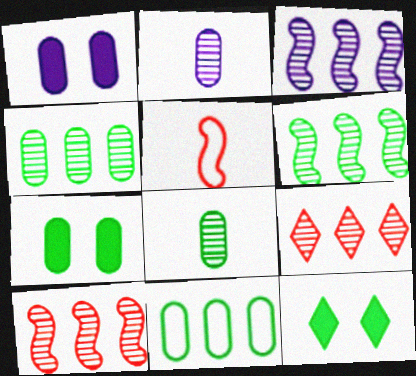[[3, 4, 9], 
[3, 6, 10], 
[7, 8, 11]]